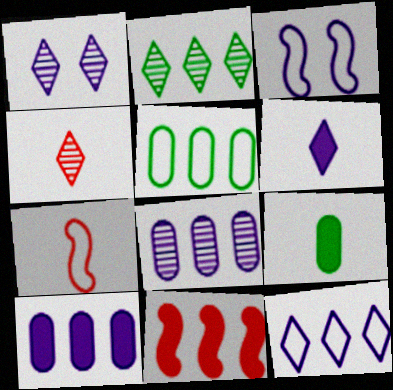[[1, 2, 4], 
[1, 6, 12], 
[3, 6, 8]]